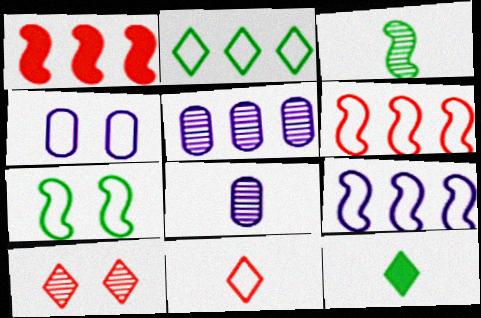[[1, 2, 5], 
[3, 5, 10]]